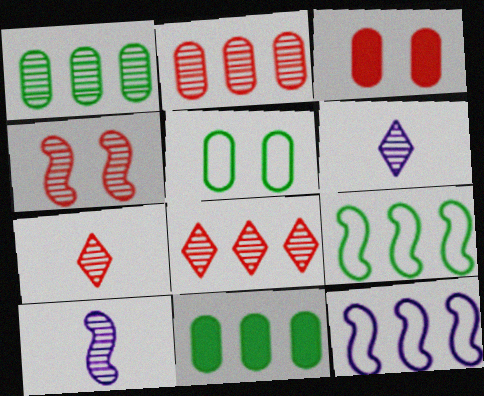[[1, 4, 6], 
[2, 4, 7], 
[3, 6, 9], 
[8, 11, 12]]